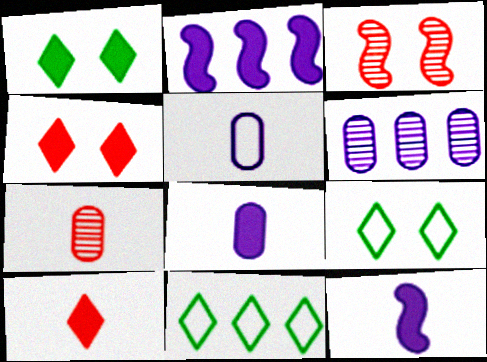[[2, 7, 9], 
[3, 8, 11]]